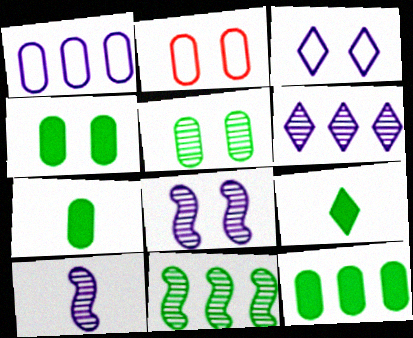[[4, 7, 12]]